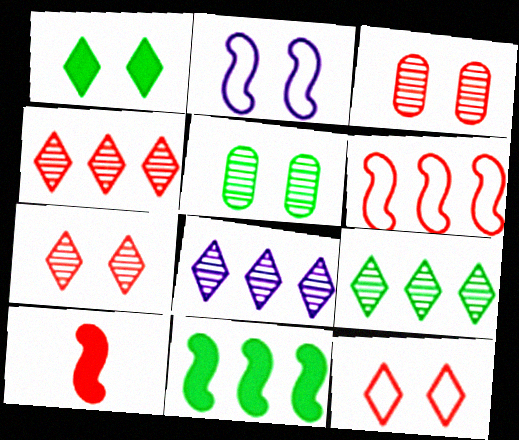[[1, 2, 3], 
[4, 8, 9]]